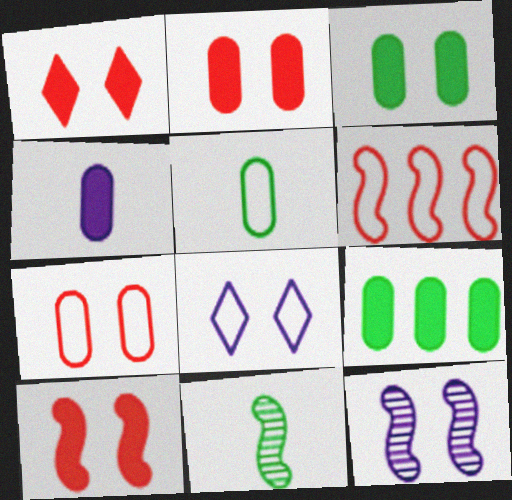[[1, 2, 10], 
[2, 4, 9], 
[5, 6, 8]]